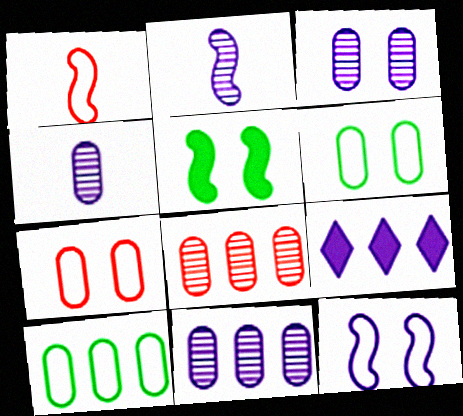[[3, 4, 11], 
[4, 9, 12]]